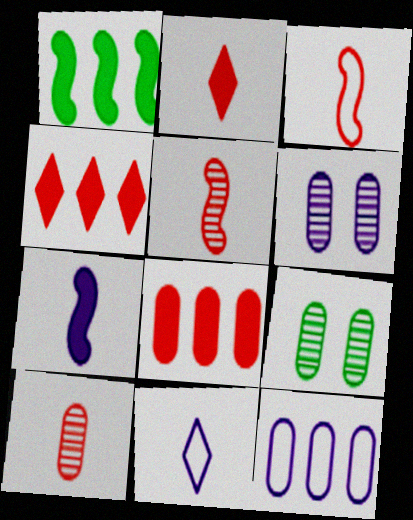[[2, 3, 10]]